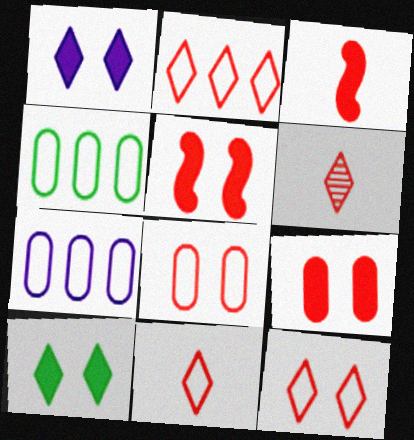[[2, 11, 12]]